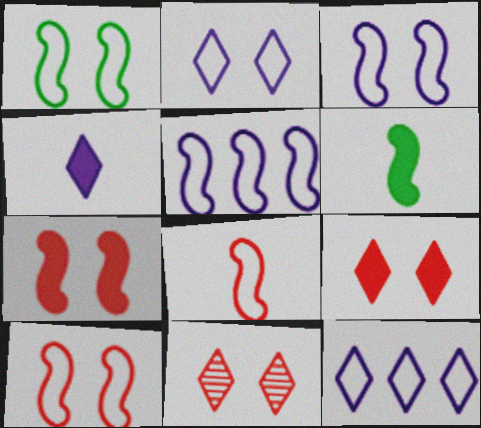[[1, 3, 10], 
[1, 5, 8]]